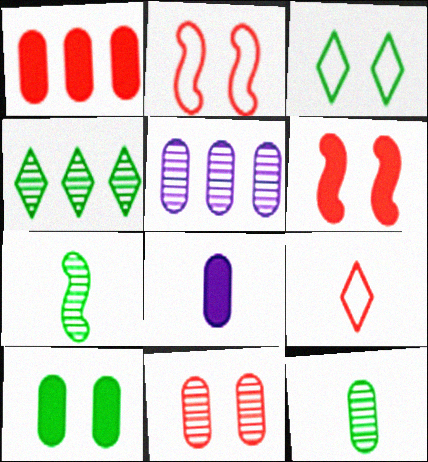[[1, 8, 10], 
[2, 4, 8], 
[5, 11, 12], 
[7, 8, 9]]